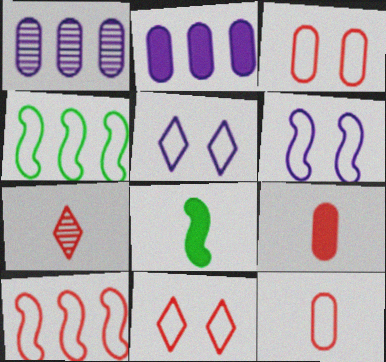[[1, 8, 11], 
[4, 5, 12], 
[10, 11, 12]]